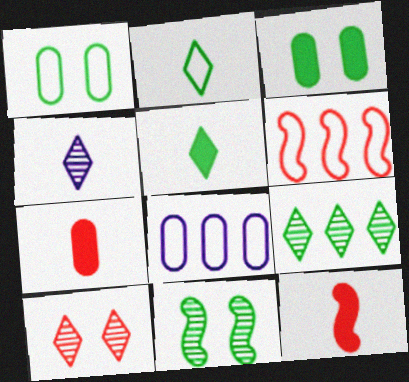[[3, 4, 6], 
[4, 9, 10], 
[6, 7, 10]]